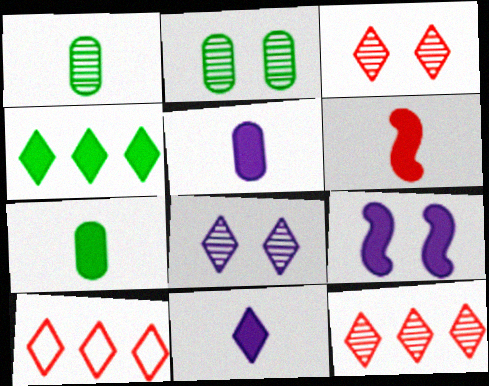[[1, 9, 10], 
[6, 7, 11]]